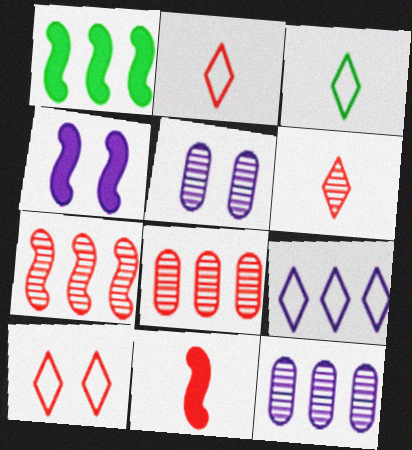[[1, 2, 5], 
[1, 4, 11], 
[1, 8, 9], 
[3, 4, 8], 
[3, 9, 10], 
[8, 10, 11]]